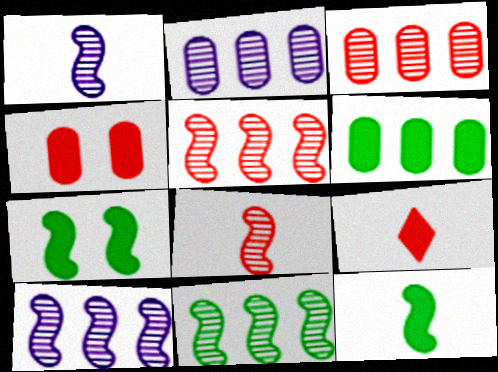[[5, 10, 11]]